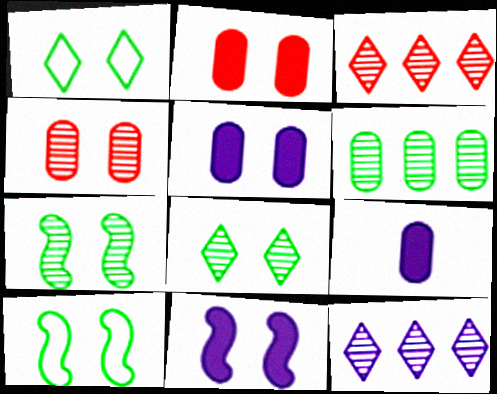[[1, 4, 11], 
[3, 9, 10]]